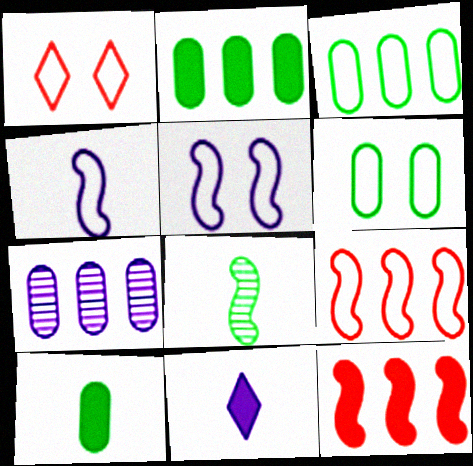[[1, 3, 4], 
[1, 5, 6], 
[5, 7, 11], 
[5, 8, 12]]